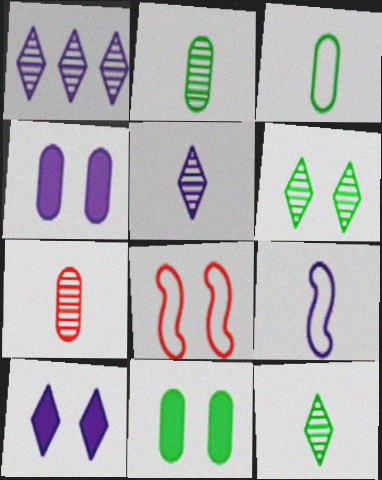[[1, 4, 9], 
[4, 6, 8]]